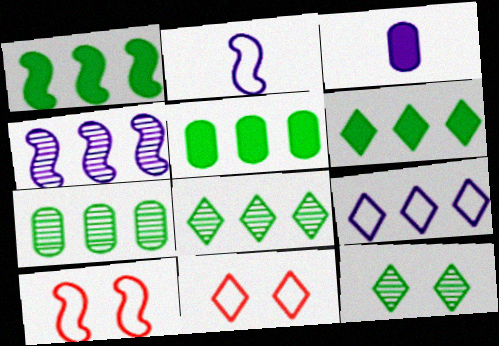[[1, 5, 6], 
[3, 8, 10]]